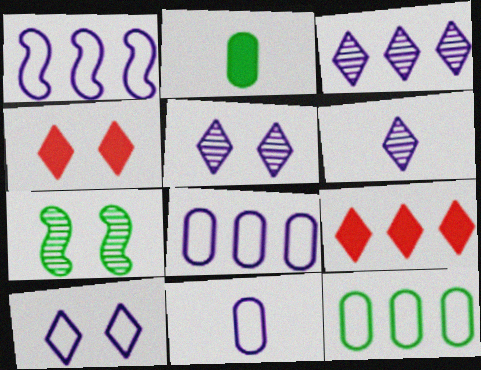[[1, 10, 11], 
[3, 5, 6], 
[7, 9, 11]]